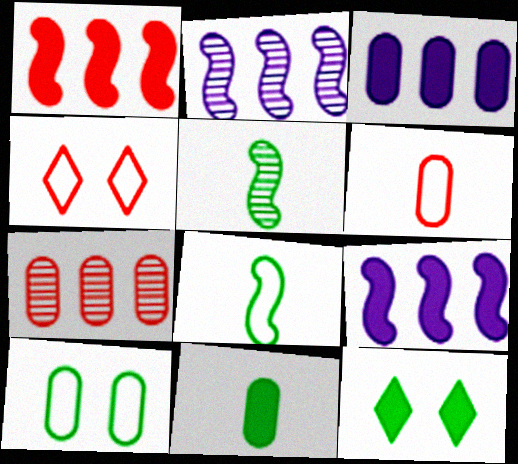[[2, 4, 11], 
[2, 6, 12], 
[3, 4, 5]]